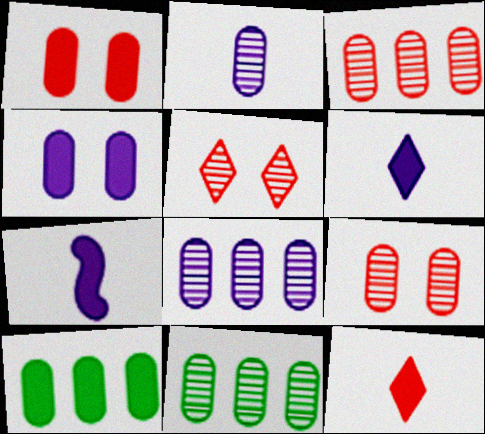[[2, 9, 11], 
[3, 8, 11]]